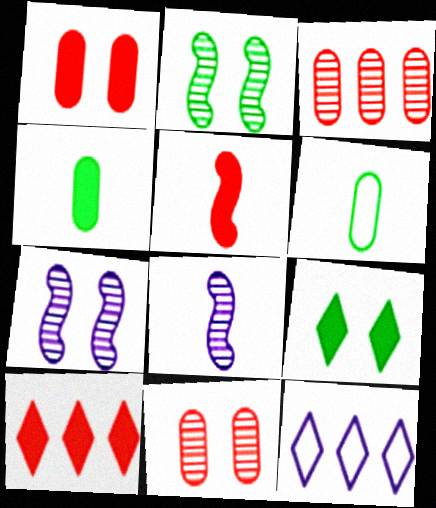[[1, 5, 10], 
[6, 7, 10]]